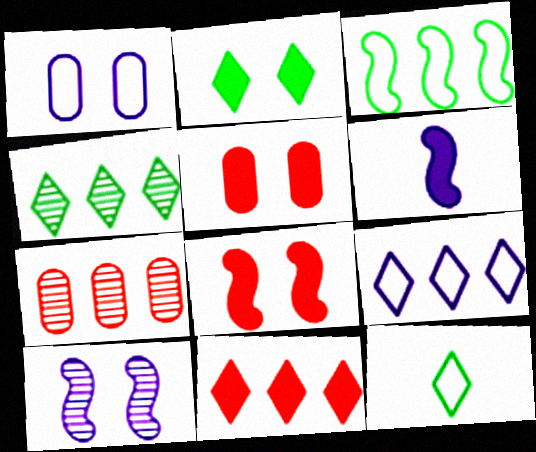[[2, 4, 12], 
[4, 9, 11]]